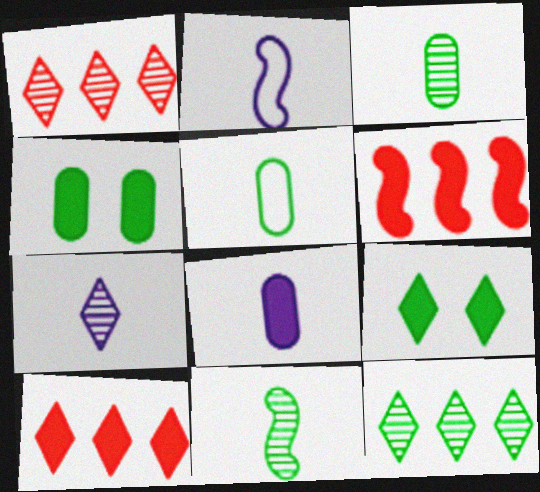[[1, 2, 4], 
[2, 7, 8], 
[6, 8, 9]]